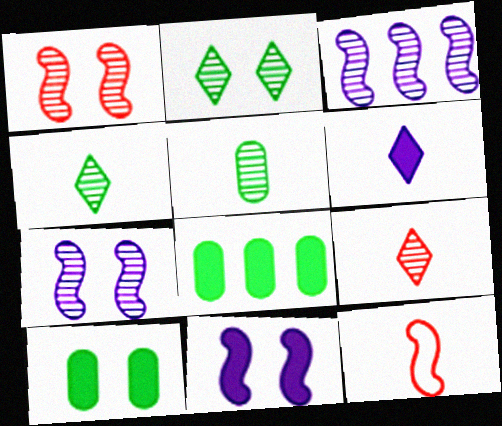[[5, 6, 12]]